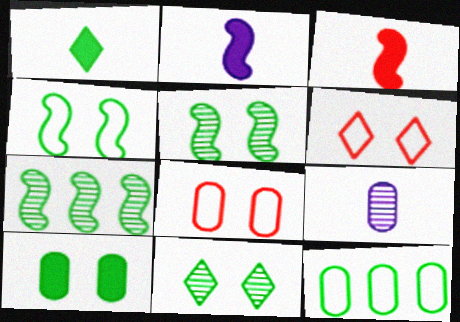[[1, 5, 12], 
[4, 10, 11]]